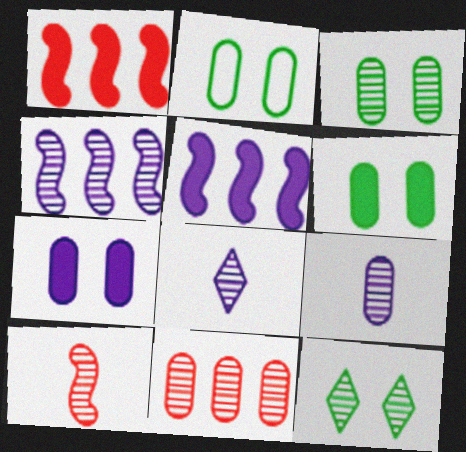[[1, 2, 8], 
[2, 3, 6], 
[3, 9, 11]]